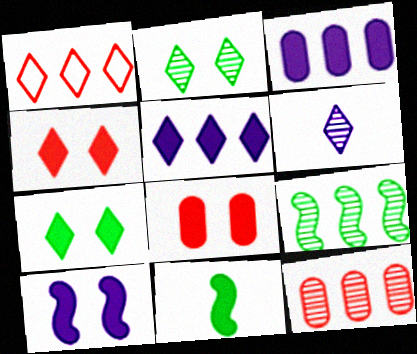[[1, 3, 9], 
[1, 6, 7], 
[3, 4, 11], 
[5, 8, 11], 
[7, 8, 10]]